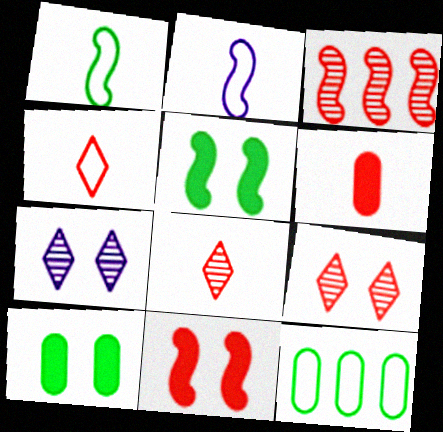[[2, 3, 5]]